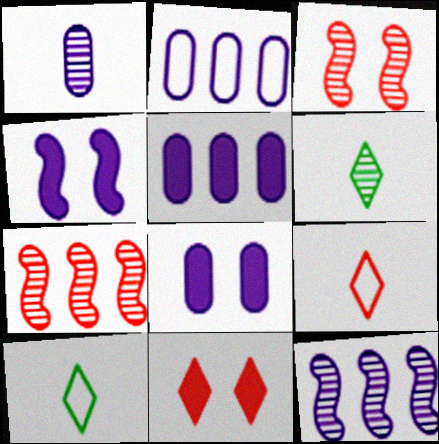[[1, 2, 8], 
[3, 5, 10], 
[7, 8, 10]]